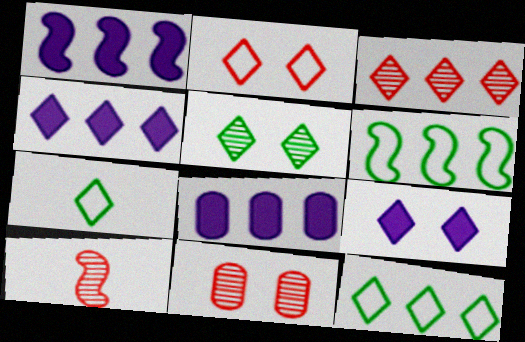[[1, 4, 8], 
[1, 7, 11], 
[2, 5, 9], 
[3, 4, 12], 
[3, 6, 8], 
[3, 7, 9], 
[3, 10, 11]]